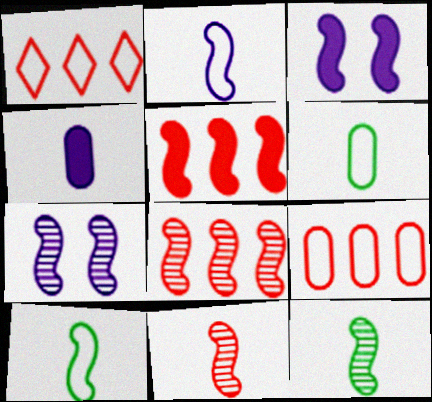[[3, 8, 10], 
[5, 7, 10], 
[7, 8, 12]]